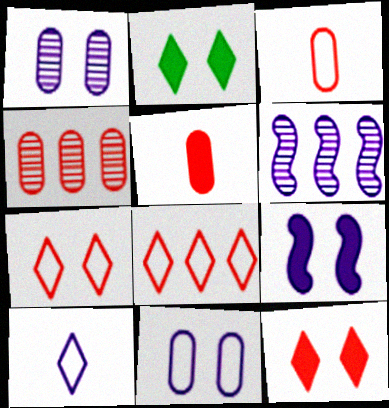[[2, 3, 6]]